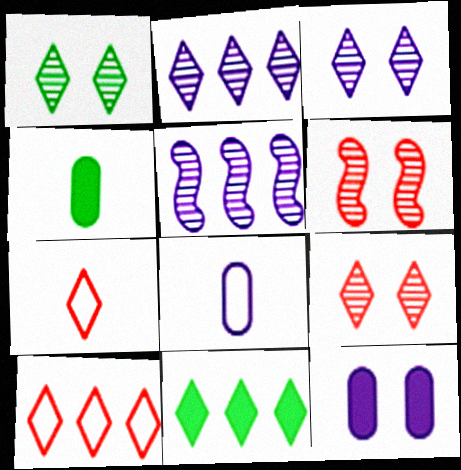[[1, 3, 9], 
[2, 10, 11], 
[3, 7, 11], 
[6, 8, 11]]